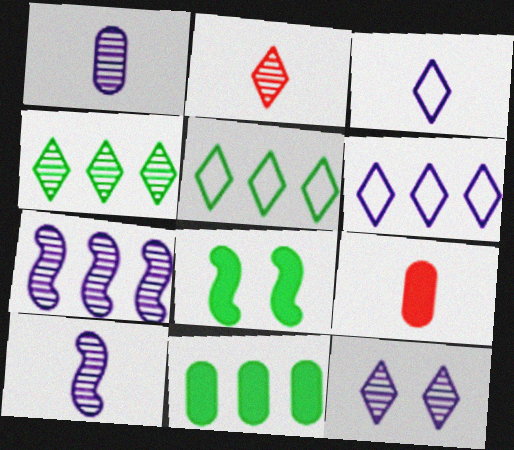[[1, 7, 12], 
[2, 4, 12]]